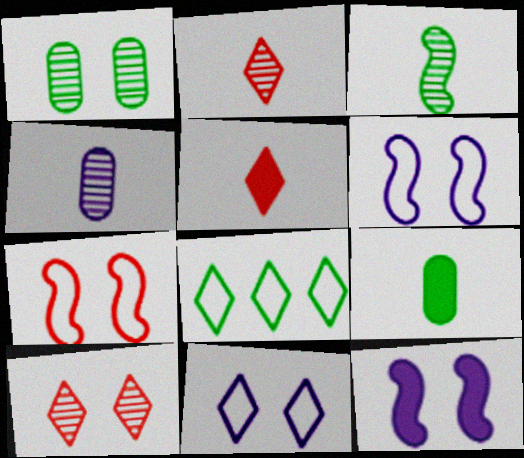[[2, 3, 4]]